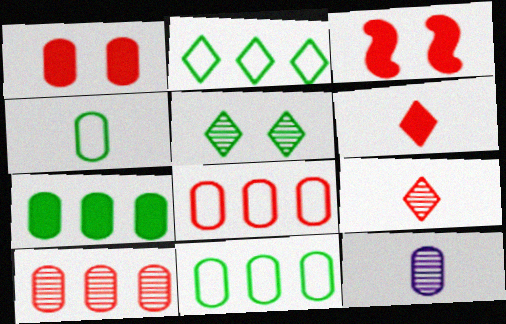[[1, 11, 12], 
[2, 3, 12], 
[3, 8, 9]]